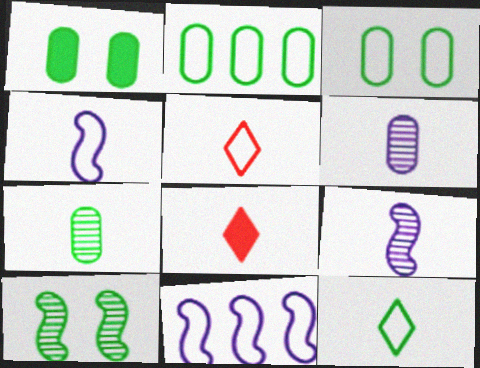[[1, 2, 7], 
[3, 5, 11], 
[4, 7, 8]]